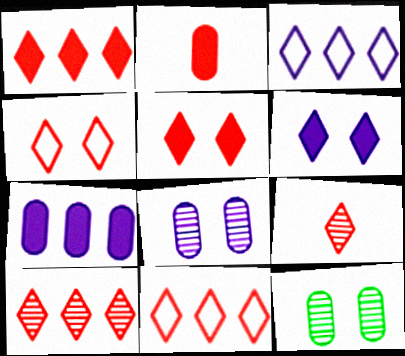[[1, 4, 9], 
[1, 10, 11], 
[5, 9, 11]]